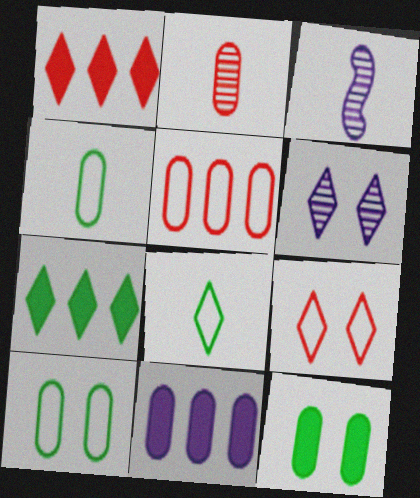[[1, 3, 10], 
[1, 6, 8], 
[2, 10, 11]]